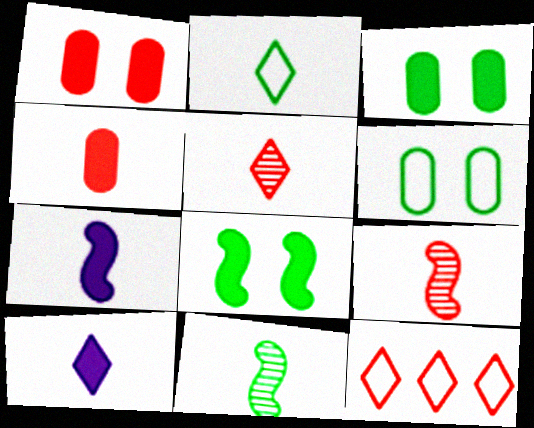[[1, 9, 12], 
[2, 5, 10]]